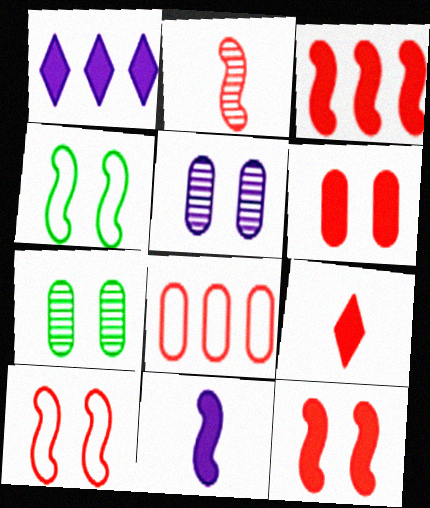[[2, 3, 10], 
[3, 6, 9]]